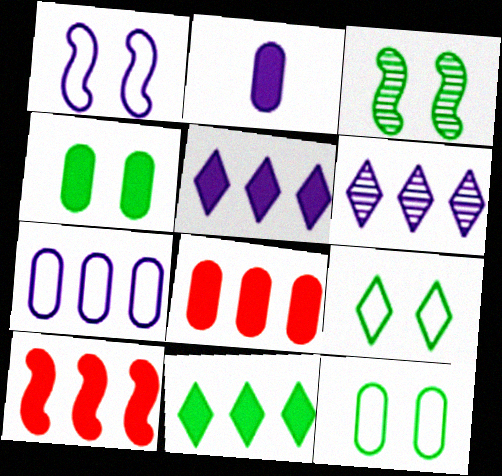[[1, 2, 6], 
[2, 4, 8], 
[3, 4, 9]]